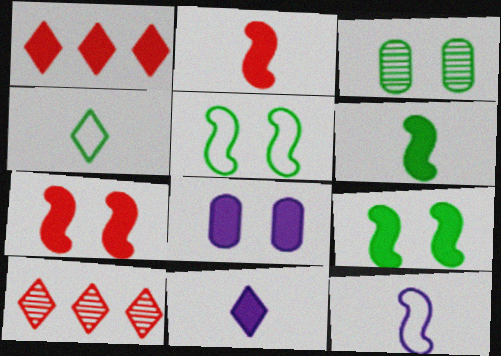[[1, 3, 12], 
[1, 6, 8]]